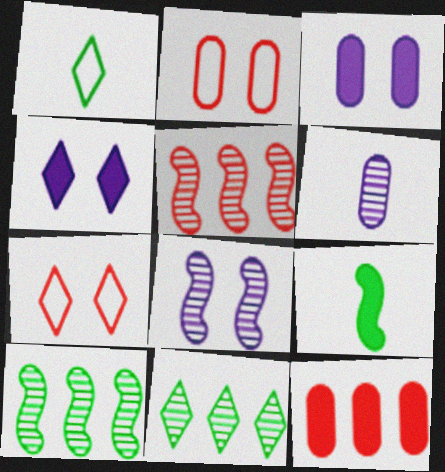[[1, 3, 5], 
[1, 8, 12], 
[4, 9, 12]]